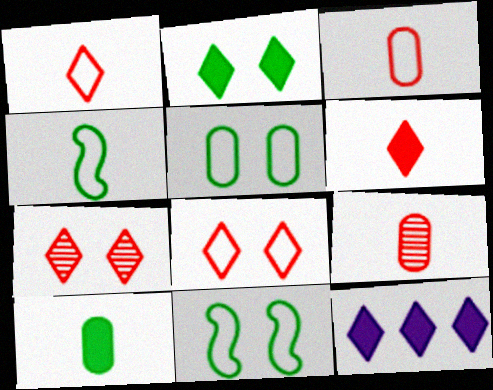[[2, 6, 12], 
[9, 11, 12]]